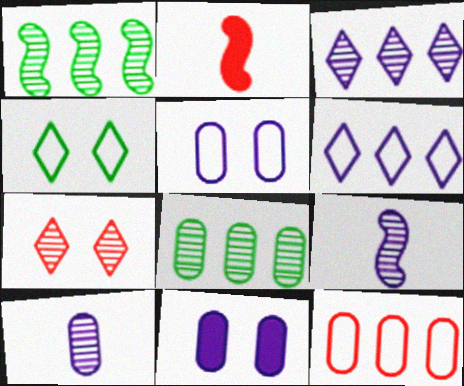[[1, 7, 10], 
[2, 7, 12], 
[6, 9, 11], 
[7, 8, 9]]